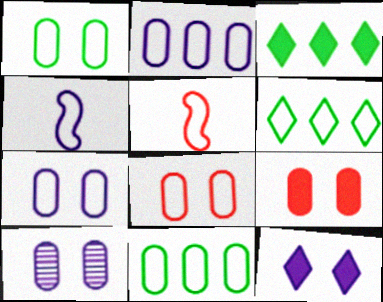[[1, 7, 8], 
[1, 9, 10], 
[3, 5, 10], 
[4, 6, 8], 
[5, 6, 7]]